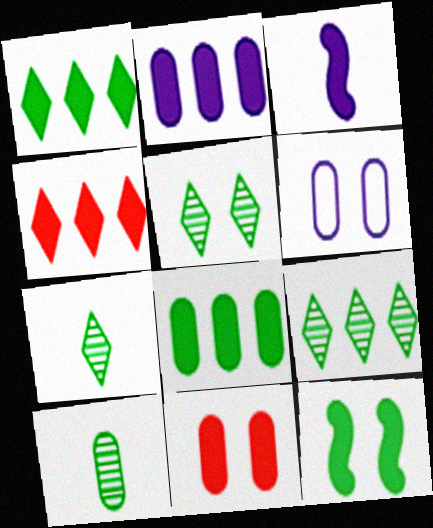[[1, 3, 11], 
[5, 7, 9]]